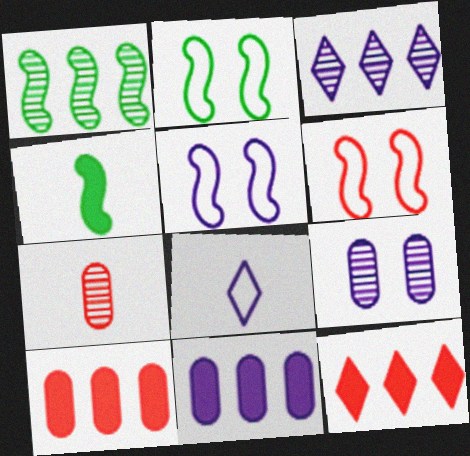[[1, 2, 4], 
[2, 5, 6], 
[4, 7, 8], 
[6, 7, 12]]